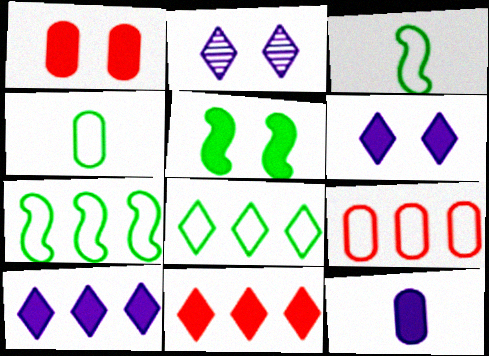[[1, 5, 6], 
[5, 11, 12]]